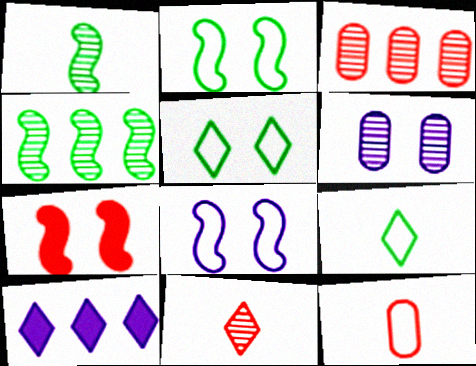[[4, 6, 11], 
[5, 6, 7], 
[5, 10, 11]]